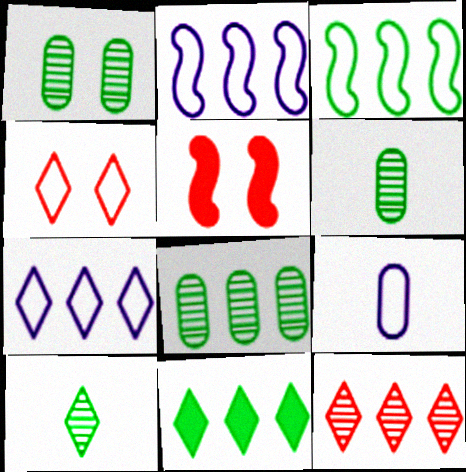[[1, 6, 8], 
[3, 4, 9], 
[3, 8, 11], 
[5, 6, 7], 
[7, 11, 12]]